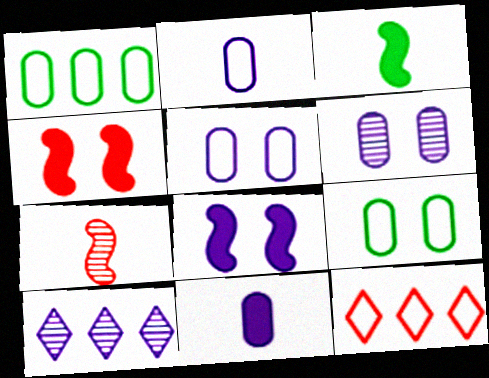[[2, 8, 10], 
[3, 6, 12]]